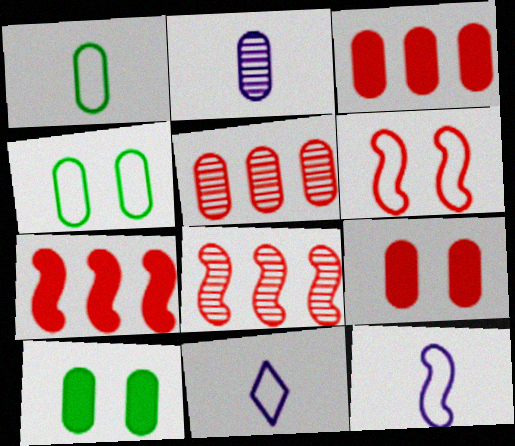[[2, 3, 4], 
[8, 10, 11]]